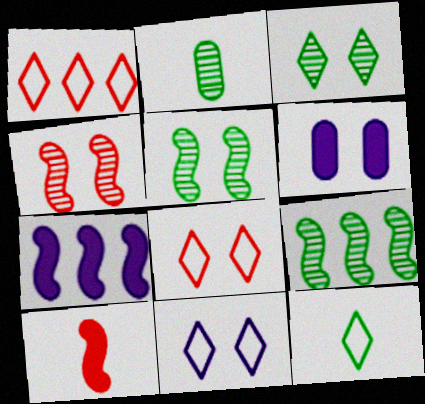[[1, 11, 12], 
[2, 3, 9], 
[2, 7, 8], 
[5, 6, 8]]